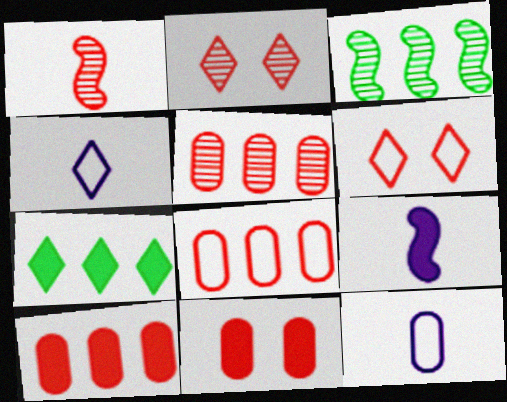[[1, 2, 5], 
[1, 6, 10], 
[2, 4, 7], 
[3, 4, 11], 
[5, 8, 10], 
[7, 9, 11]]